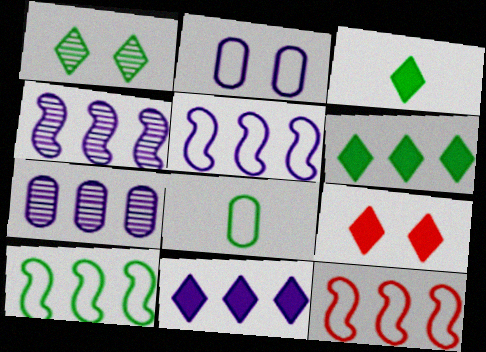[[3, 9, 11], 
[4, 8, 9], 
[5, 7, 11], 
[5, 10, 12], 
[6, 7, 12]]